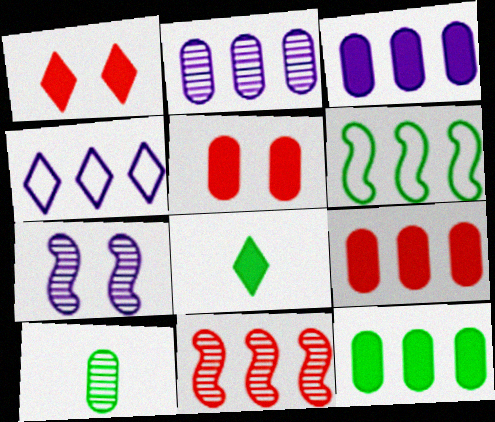[[3, 9, 12], 
[4, 11, 12]]